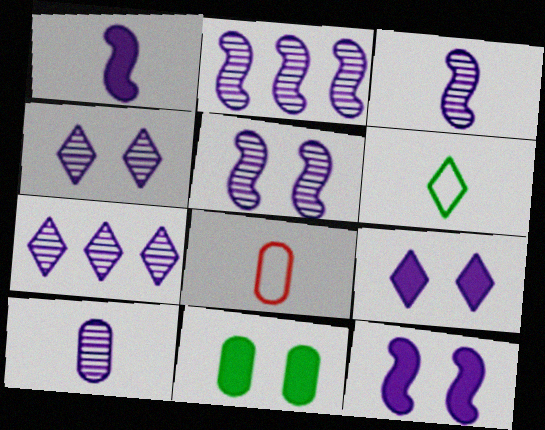[[2, 3, 5], 
[2, 4, 10], 
[5, 7, 10]]